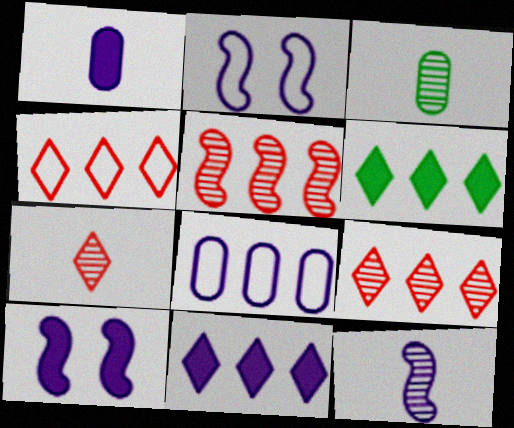[[1, 10, 11], 
[3, 4, 10], 
[3, 7, 12], 
[5, 6, 8]]